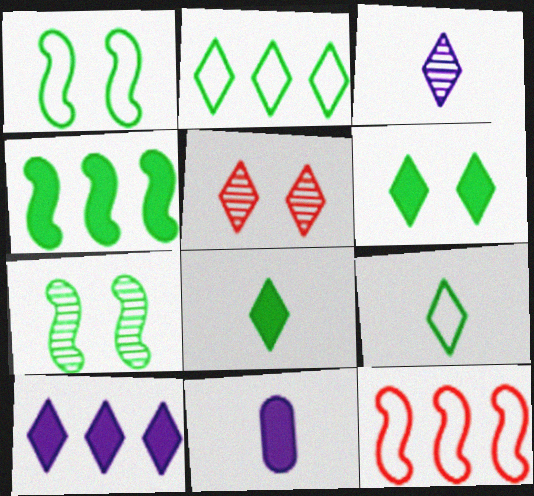[[5, 9, 10]]